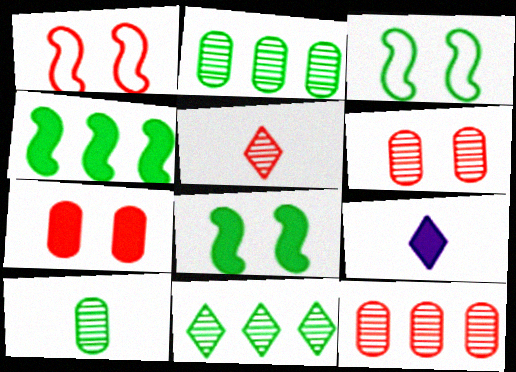[[1, 2, 9], 
[3, 9, 12], 
[4, 7, 9]]